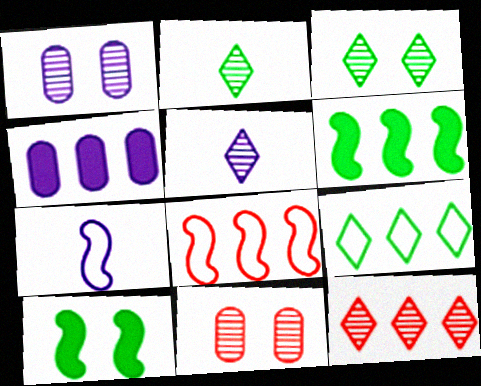[[3, 5, 12]]